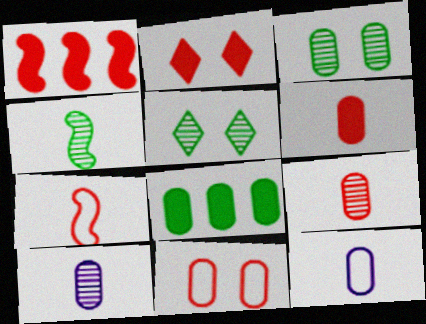[[1, 2, 6], 
[1, 5, 12], 
[8, 10, 11]]